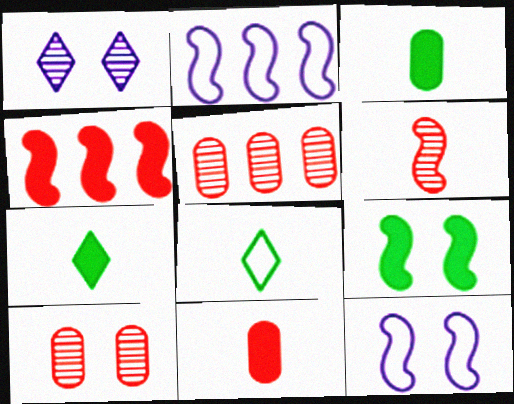[[2, 6, 9], 
[2, 7, 10], 
[5, 7, 12]]